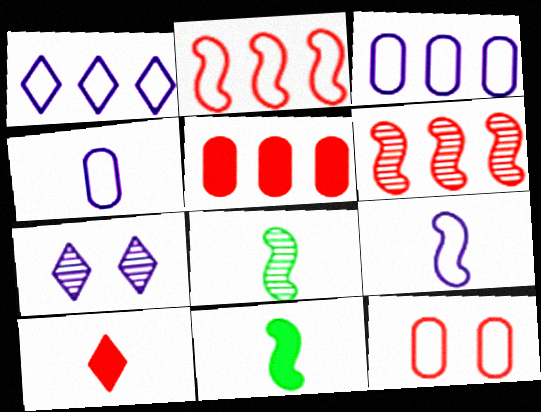[[4, 8, 10], 
[6, 10, 12]]